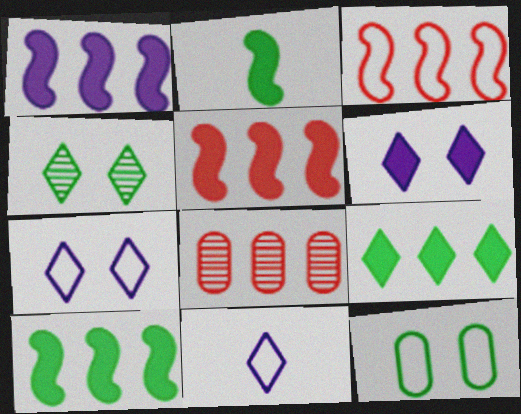[[1, 5, 10], 
[2, 7, 8], 
[3, 11, 12]]